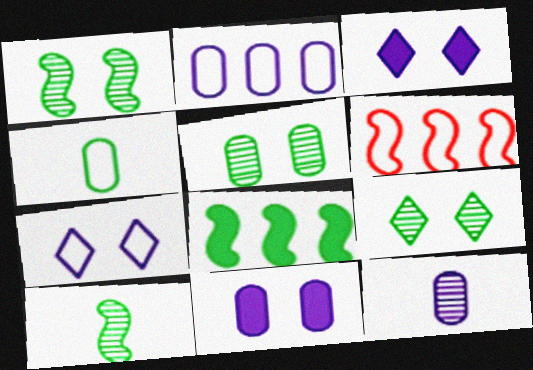[[1, 5, 9], 
[2, 11, 12], 
[4, 6, 7], 
[4, 8, 9]]